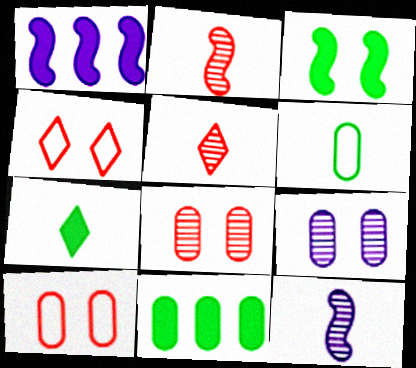[[3, 4, 9], 
[3, 7, 11], 
[4, 11, 12]]